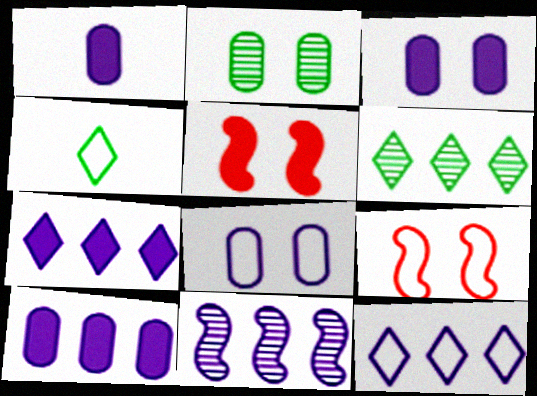[[1, 3, 10], 
[1, 6, 9], 
[10, 11, 12]]